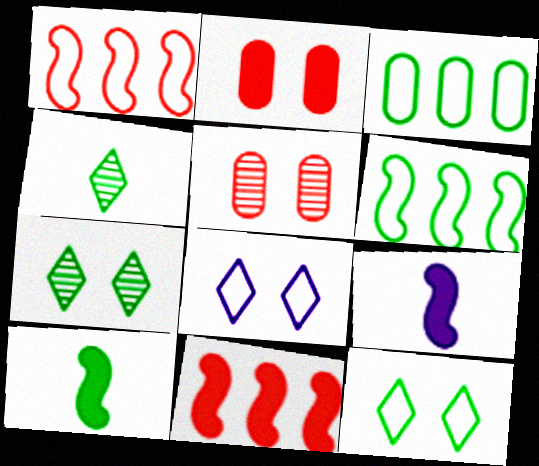[[3, 7, 10]]